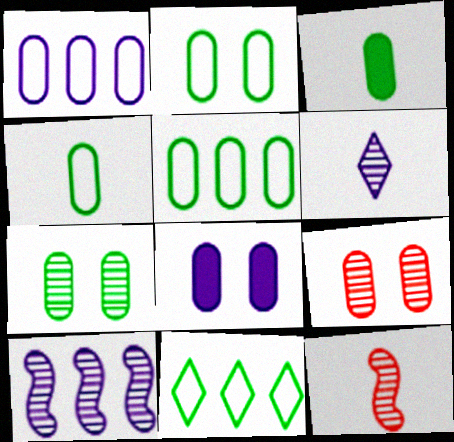[[1, 3, 9], 
[2, 4, 5], 
[2, 8, 9], 
[3, 5, 7], 
[8, 11, 12]]